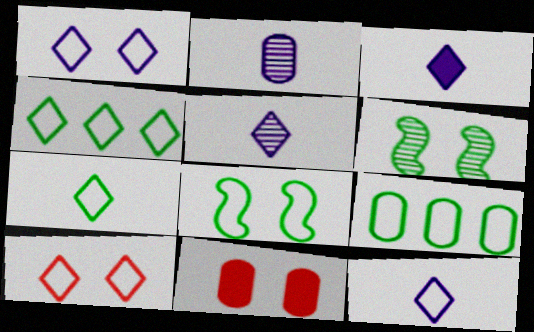[[1, 6, 11], 
[2, 9, 11], 
[3, 5, 12], 
[4, 10, 12], 
[7, 8, 9]]